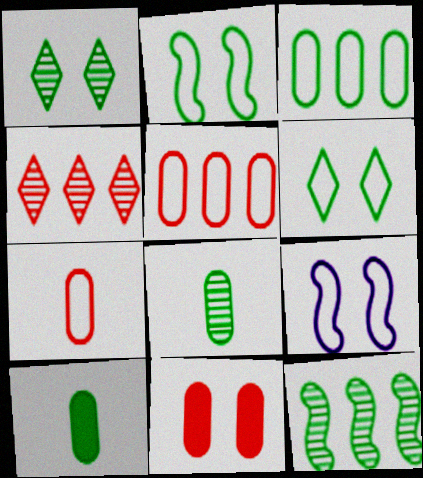[[1, 8, 12], 
[1, 9, 11], 
[4, 9, 10], 
[6, 10, 12]]